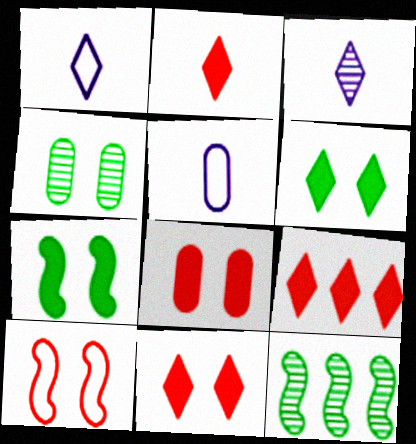[[1, 8, 12], 
[2, 9, 11], 
[5, 11, 12]]